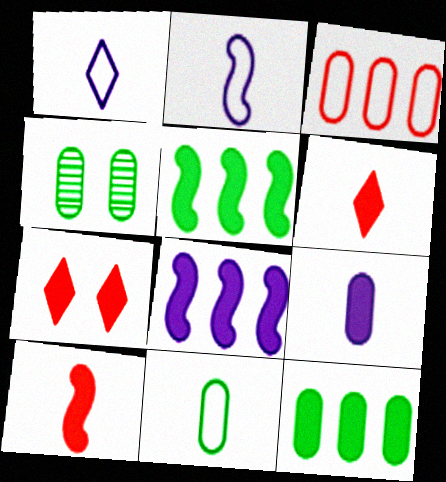[[3, 4, 9], 
[4, 11, 12], 
[5, 7, 9]]